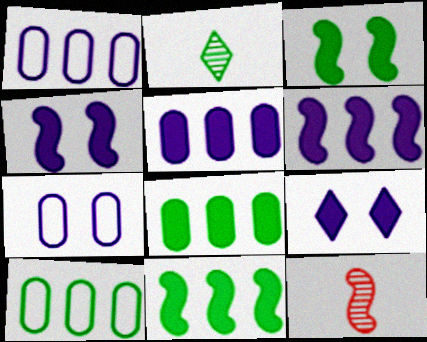[[2, 3, 10], 
[9, 10, 12]]